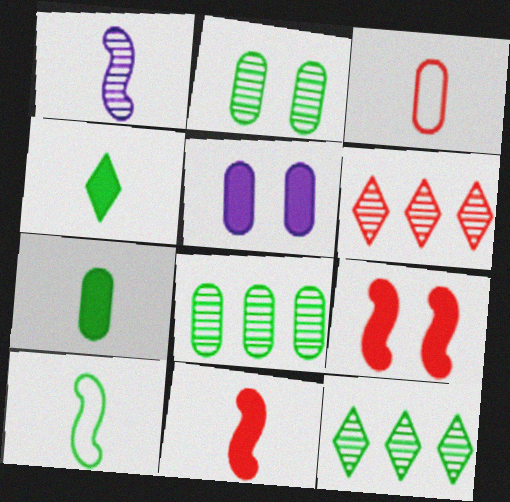[[1, 2, 6], 
[1, 3, 4], 
[1, 10, 11], 
[3, 5, 8], 
[3, 6, 9], 
[5, 6, 10]]